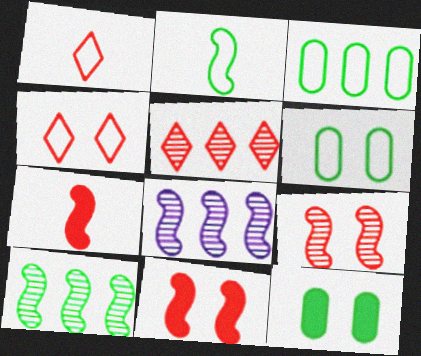[[1, 8, 12], 
[2, 8, 11]]